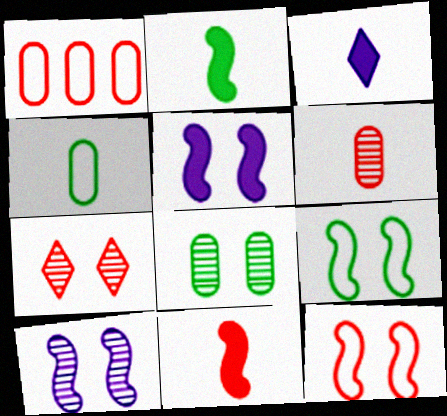[[1, 7, 11], 
[7, 8, 10]]